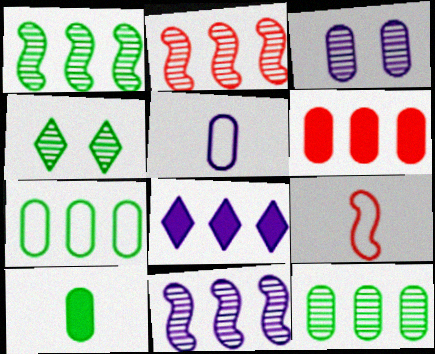[[1, 2, 11], 
[2, 7, 8]]